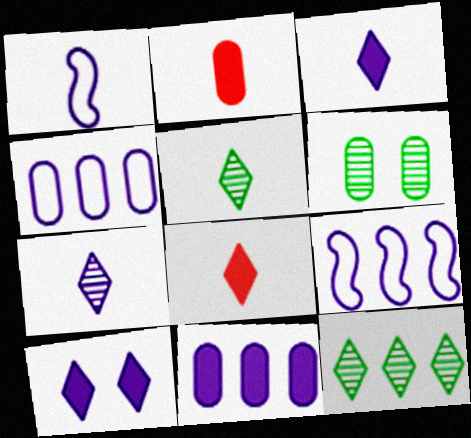[[1, 2, 5], 
[2, 4, 6], 
[6, 8, 9]]